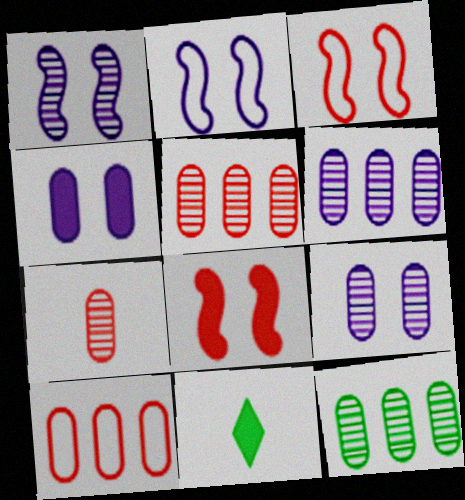[[1, 10, 11], 
[2, 5, 11], 
[3, 6, 11], 
[5, 6, 12], 
[7, 9, 12]]